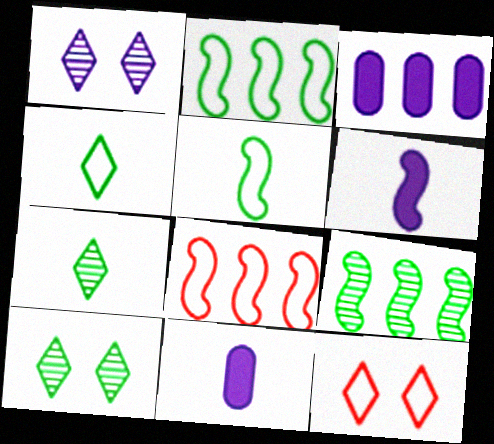[[8, 10, 11], 
[9, 11, 12]]